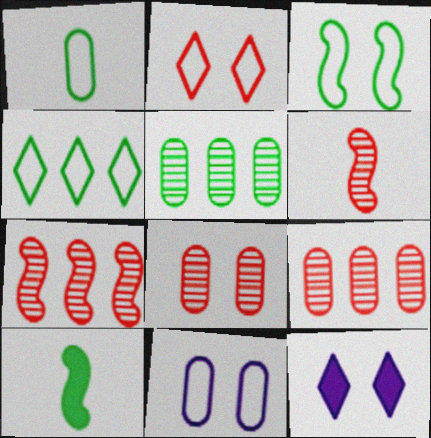[[1, 3, 4], 
[1, 7, 12], 
[2, 3, 11], 
[3, 8, 12]]